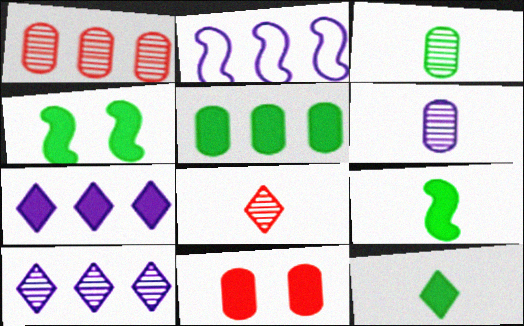[[4, 5, 12], 
[7, 9, 11]]